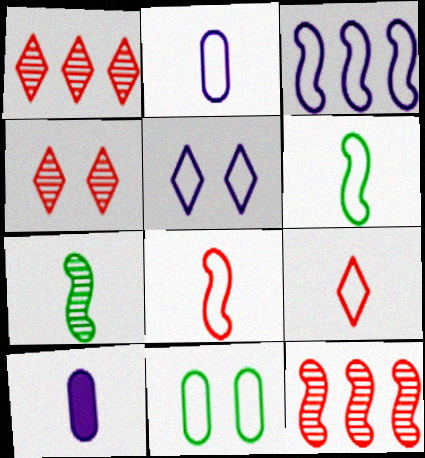[[2, 3, 5], 
[2, 6, 9], 
[3, 9, 11], 
[7, 9, 10]]